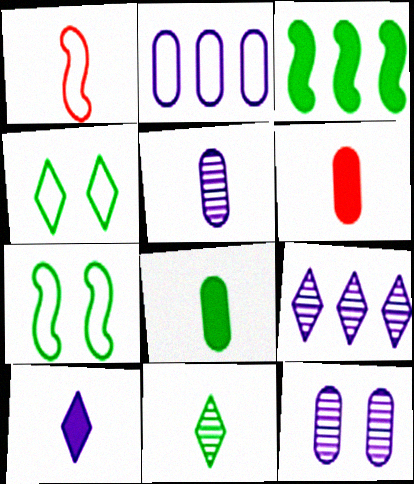[[1, 2, 4], 
[6, 7, 9]]